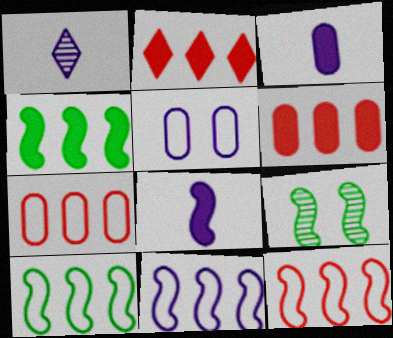[[8, 9, 12], 
[10, 11, 12]]